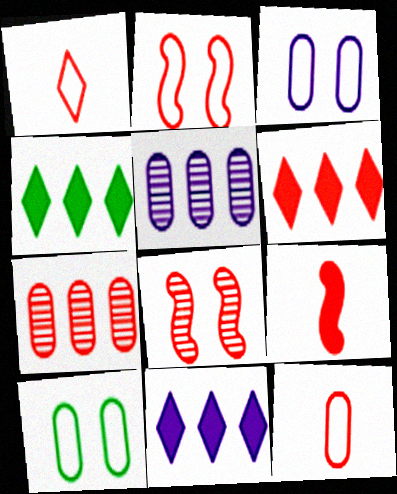[[4, 6, 11], 
[6, 8, 12]]